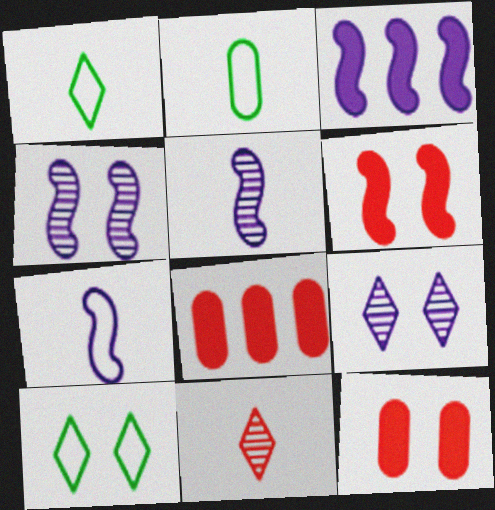[[1, 4, 8], 
[3, 4, 7], 
[4, 10, 12], 
[5, 8, 10]]